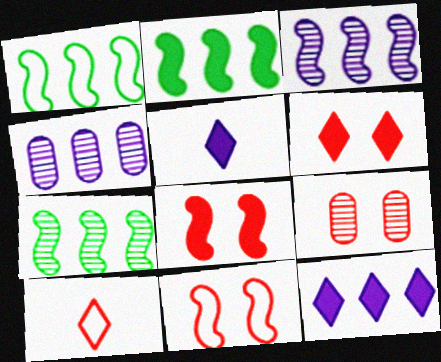[[1, 2, 7], 
[1, 5, 9], 
[6, 9, 11]]